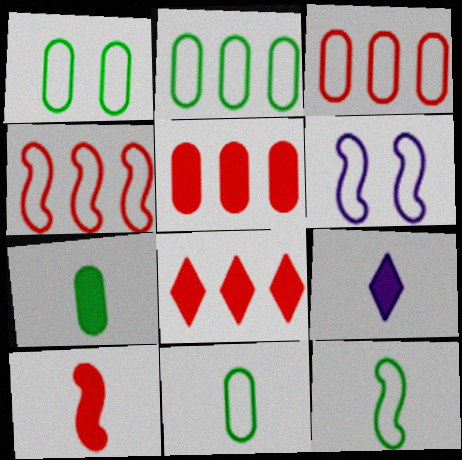[[1, 2, 11], 
[4, 6, 12], 
[7, 9, 10]]